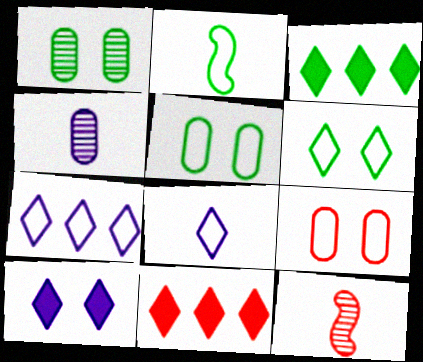[[1, 2, 3], 
[2, 7, 9], 
[9, 11, 12]]